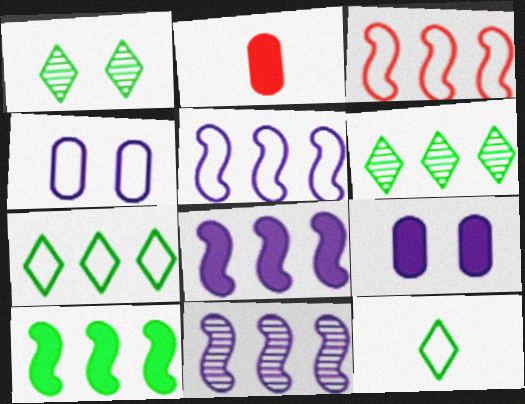[[1, 2, 5], 
[3, 4, 12], 
[3, 10, 11], 
[5, 8, 11]]